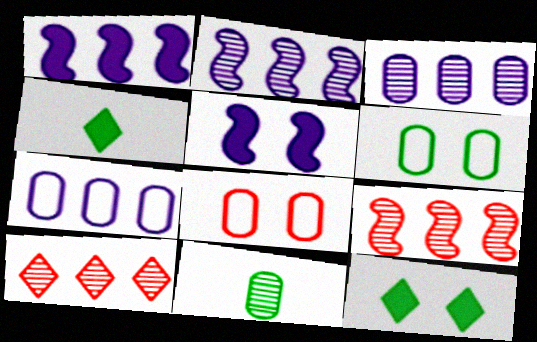[[2, 4, 8]]